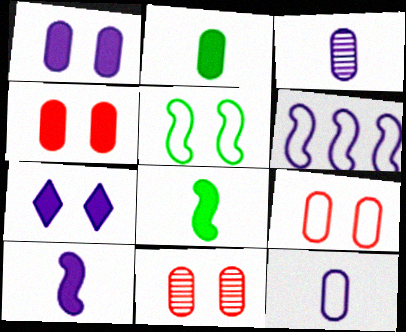[[3, 6, 7], 
[4, 9, 11], 
[5, 7, 11]]